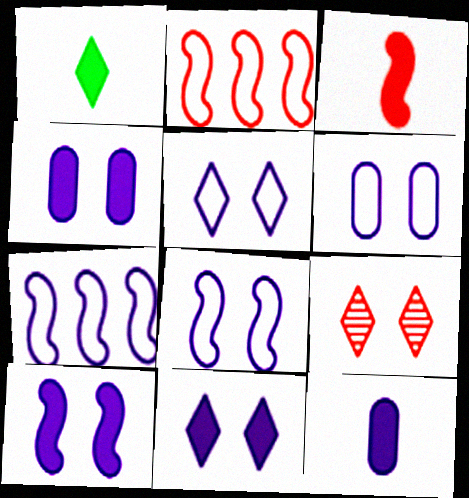[[1, 3, 12], 
[4, 10, 11], 
[5, 6, 8]]